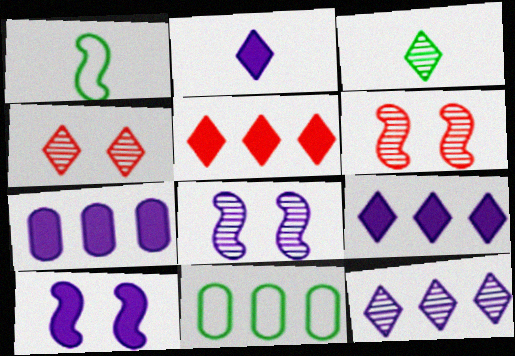[[1, 4, 7], 
[2, 6, 11], 
[2, 7, 10], 
[3, 4, 12]]